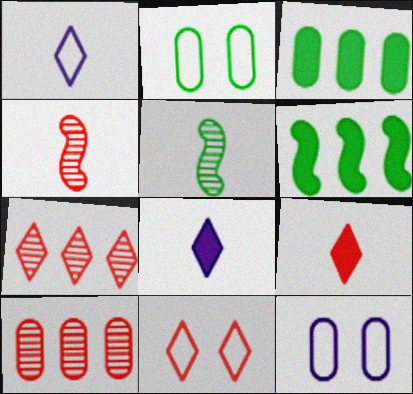[[7, 9, 11]]